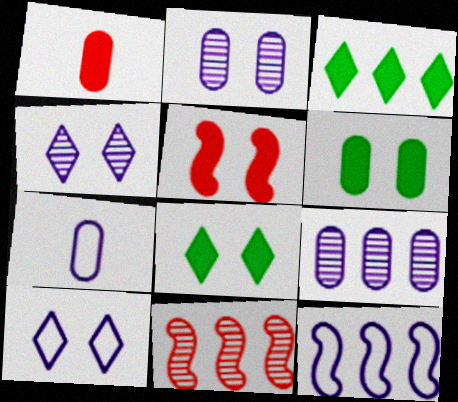[[7, 8, 11], 
[7, 10, 12]]